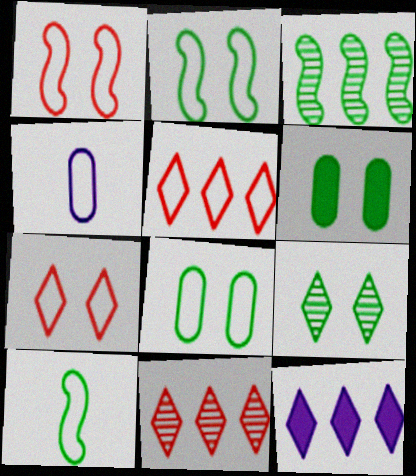[[2, 4, 5], 
[2, 6, 9]]